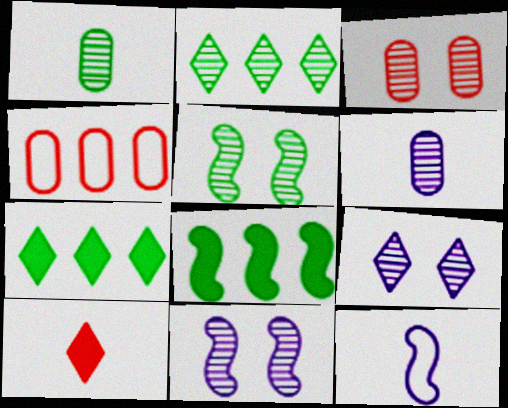[[1, 2, 5], 
[1, 10, 12], 
[3, 5, 9], 
[3, 7, 12]]